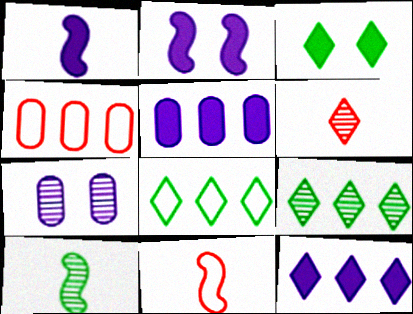[[1, 10, 11]]